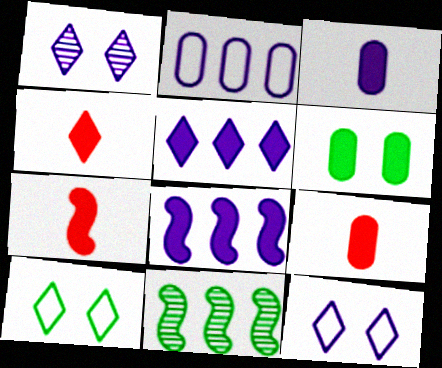[[4, 6, 8], 
[4, 7, 9], 
[5, 6, 7], 
[9, 11, 12]]